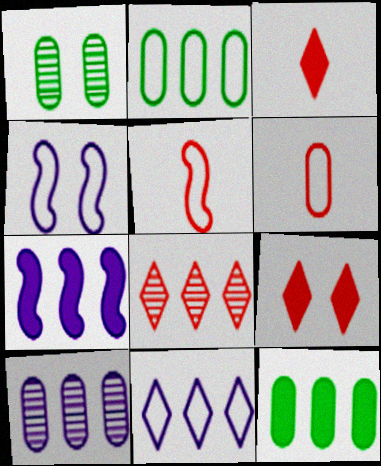[[1, 4, 9], 
[2, 7, 8], 
[7, 10, 11]]